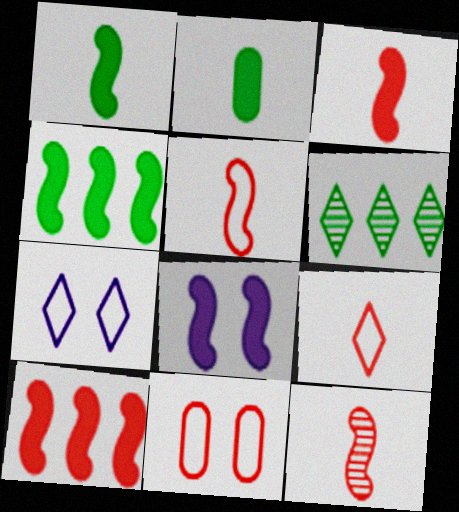[[1, 8, 10], 
[3, 4, 8], 
[3, 5, 12]]